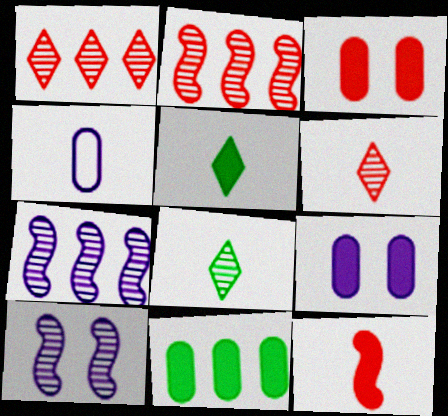[[4, 8, 12]]